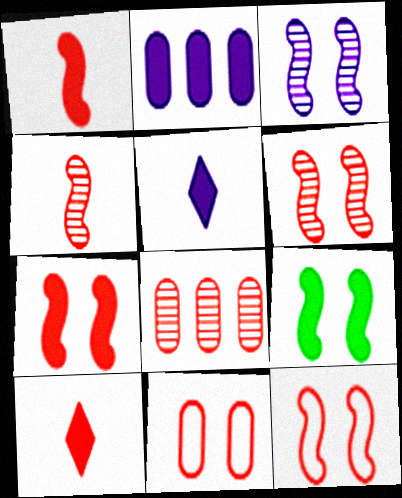[[2, 9, 10], 
[3, 9, 12], 
[6, 7, 12], 
[8, 10, 12]]